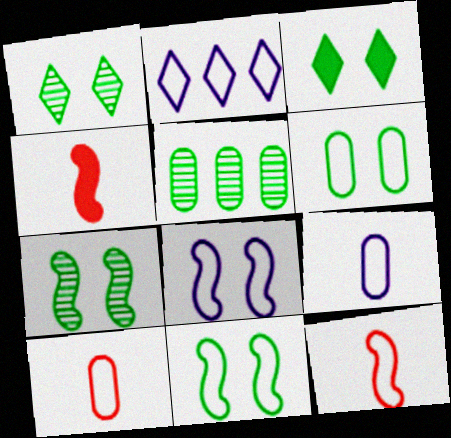[[2, 6, 12], 
[2, 8, 9], 
[2, 10, 11], 
[3, 6, 7]]